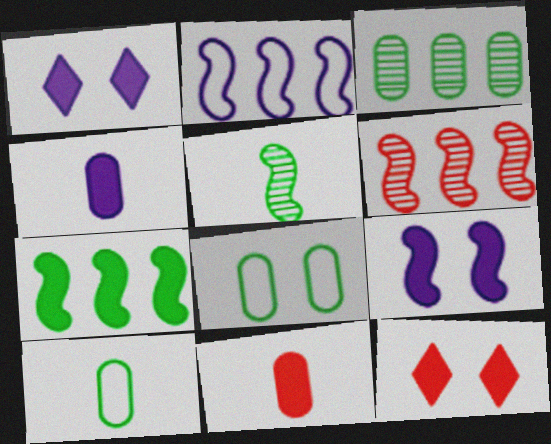[[1, 6, 10], 
[1, 7, 11], 
[2, 6, 7], 
[4, 7, 12]]